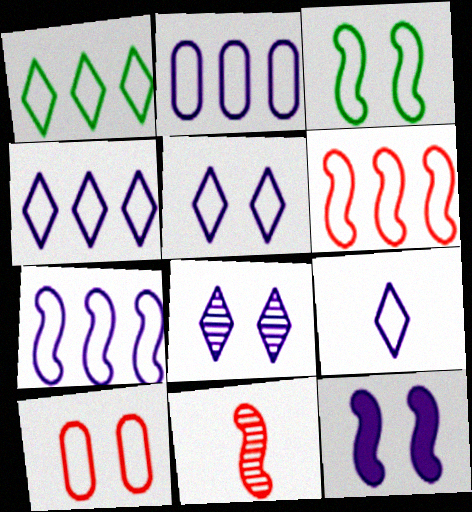[[1, 2, 6], 
[2, 4, 7], 
[3, 5, 10], 
[4, 5, 9]]